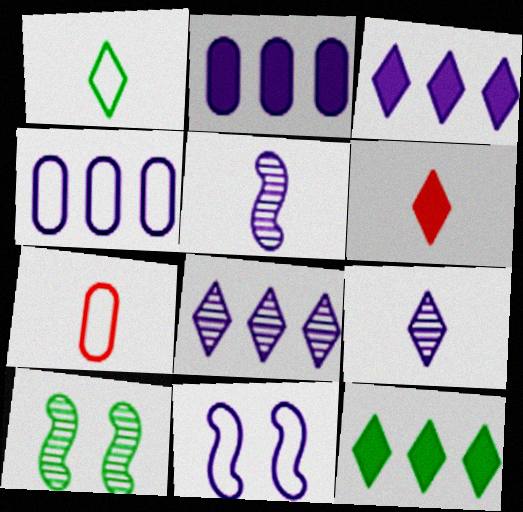[[1, 6, 9], 
[2, 9, 11], 
[3, 7, 10], 
[4, 6, 10]]